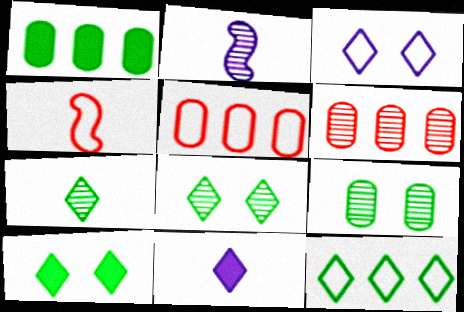[[2, 5, 10], 
[2, 6, 8], 
[7, 10, 12]]